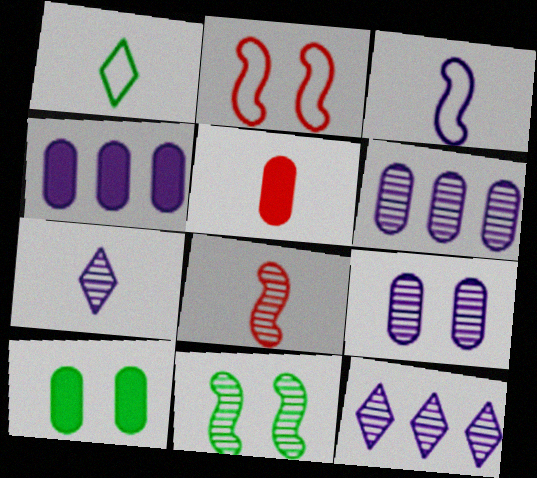[[4, 5, 10]]